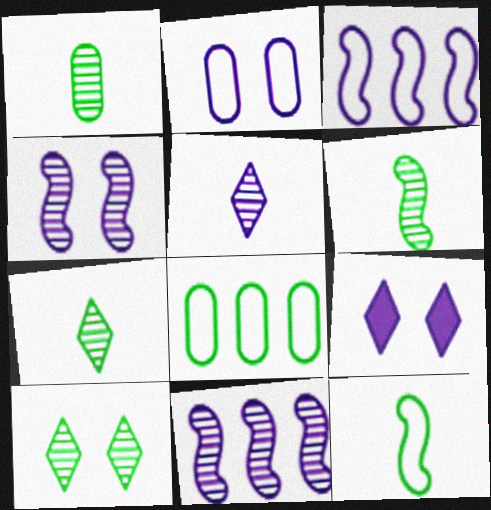[[1, 6, 7], 
[2, 4, 9]]